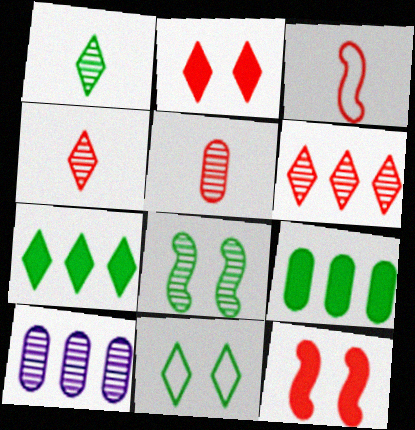[[1, 7, 11], 
[4, 8, 10]]